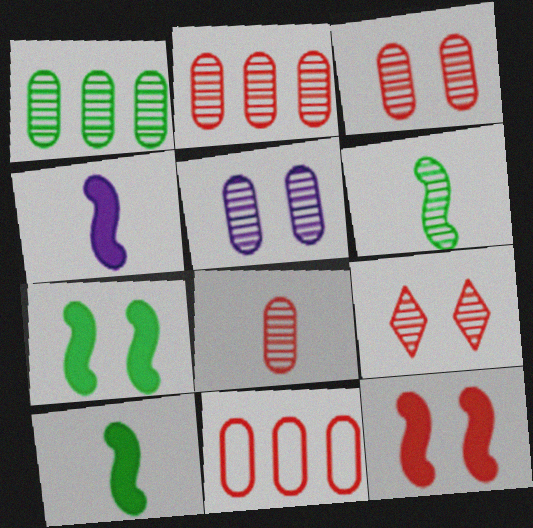[[1, 5, 8], 
[2, 3, 8]]